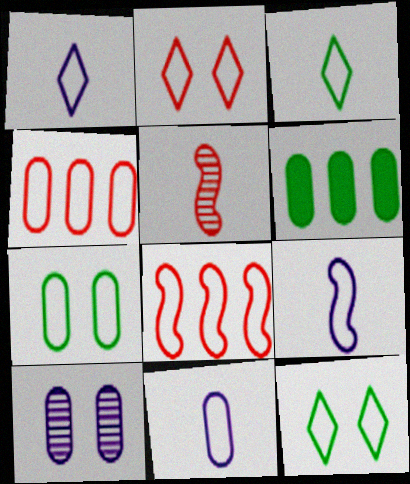[[1, 7, 8], 
[1, 9, 11], 
[4, 7, 11], 
[4, 9, 12], 
[8, 11, 12]]